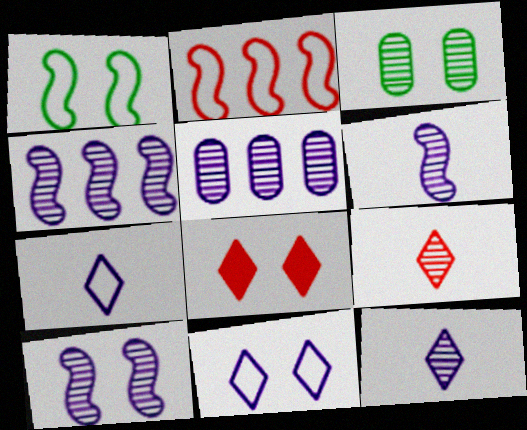[[3, 4, 9], 
[4, 6, 10], 
[5, 10, 12]]